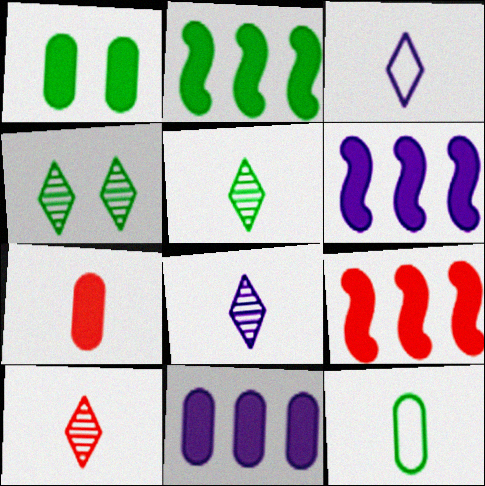[[1, 7, 11], 
[2, 4, 12], 
[2, 6, 9], 
[5, 8, 10]]